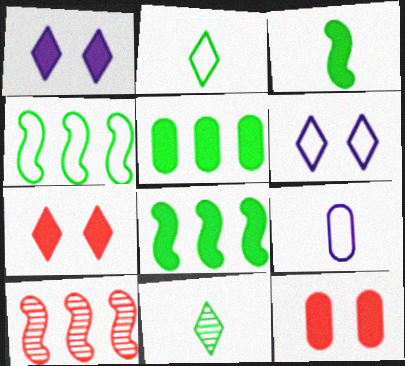[]